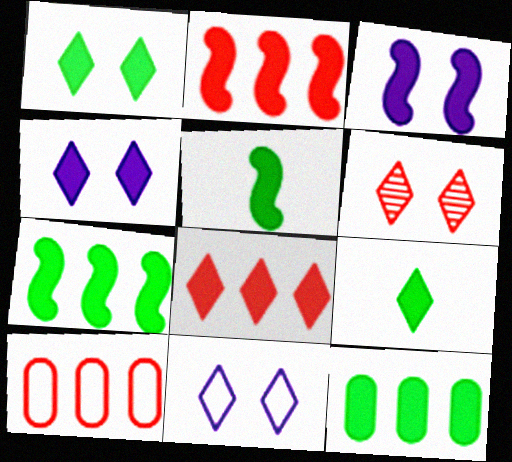[[1, 5, 12], 
[1, 6, 11], 
[2, 3, 5], 
[4, 8, 9]]